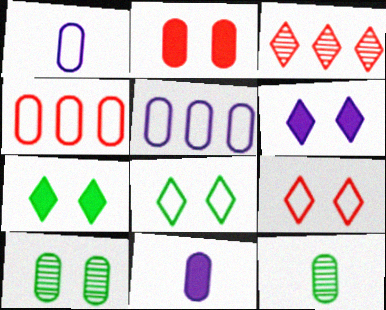[[2, 5, 12], 
[4, 10, 11]]